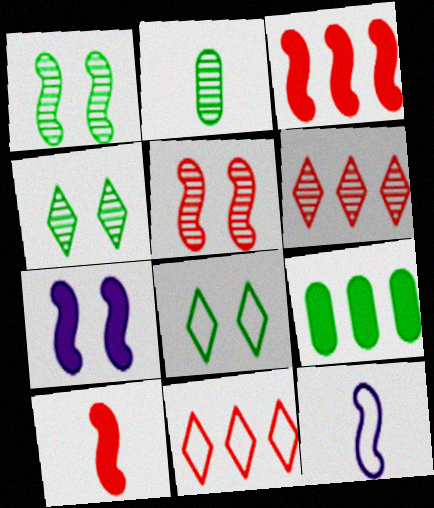[[1, 3, 12], 
[2, 7, 11]]